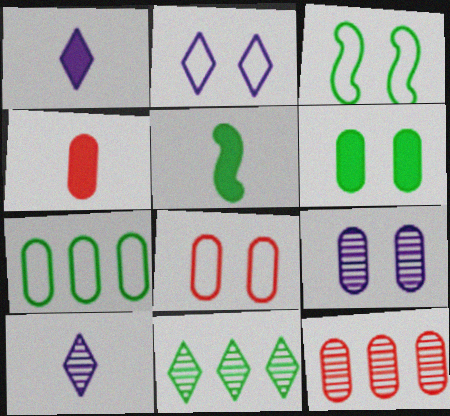[[1, 3, 12], 
[1, 4, 5], 
[2, 3, 8], 
[2, 5, 12], 
[4, 7, 9], 
[4, 8, 12], 
[6, 8, 9]]